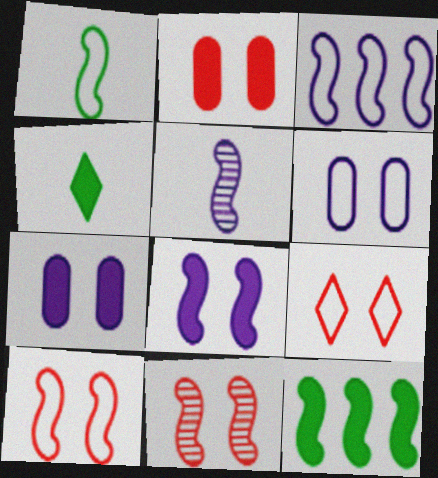[[1, 3, 10], 
[2, 9, 11], 
[3, 5, 8], 
[5, 10, 12]]